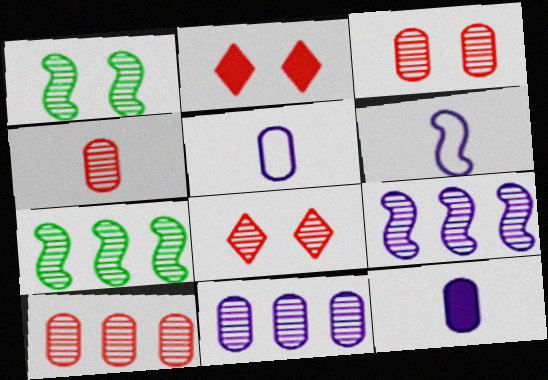[[2, 5, 7], 
[3, 4, 10]]